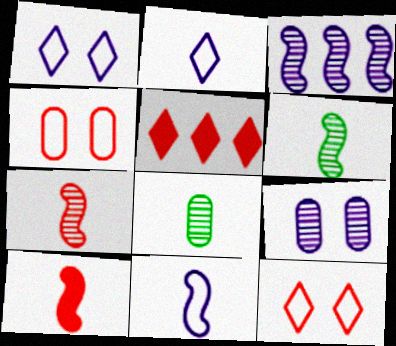[[2, 8, 10], 
[4, 5, 7], 
[6, 10, 11]]